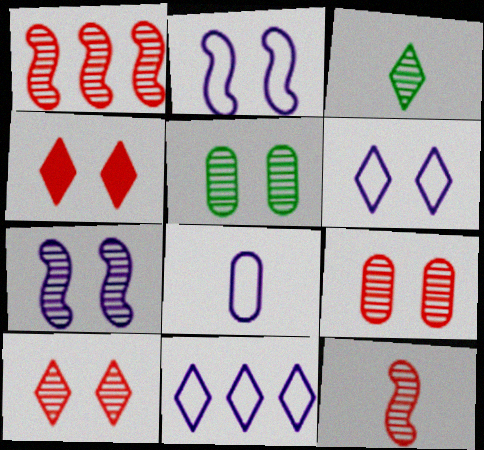[[2, 4, 5], 
[2, 8, 11], 
[3, 4, 11], 
[5, 7, 10]]